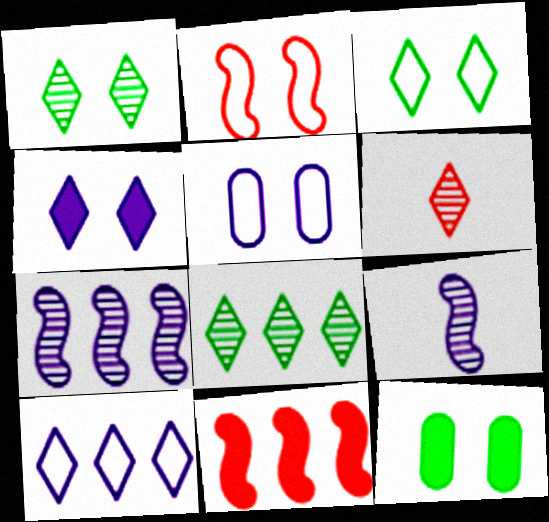[[2, 3, 5]]